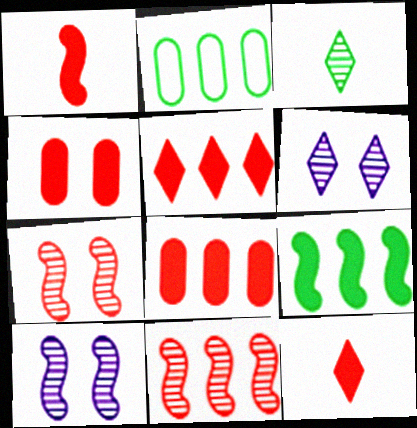[[1, 2, 6], 
[1, 4, 5], 
[2, 10, 12]]